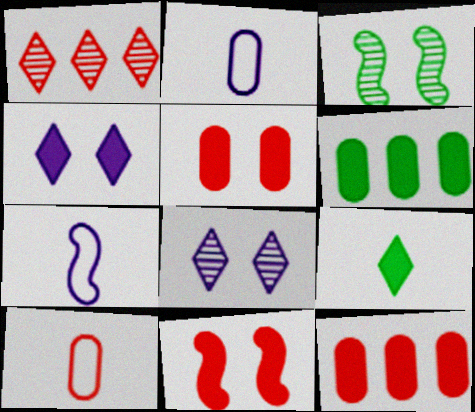[[1, 10, 11]]